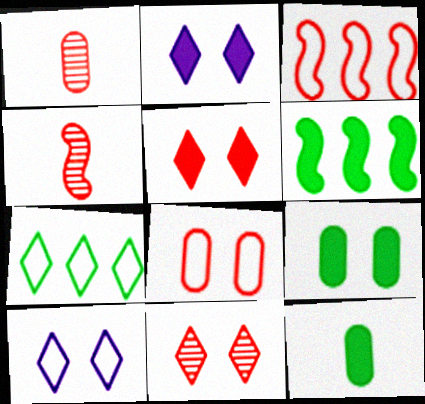[[1, 3, 5], 
[1, 6, 10]]